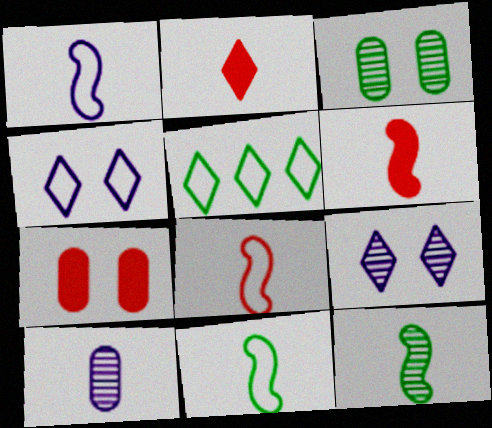[[1, 6, 12], 
[1, 8, 11], 
[2, 5, 9], 
[2, 10, 11]]